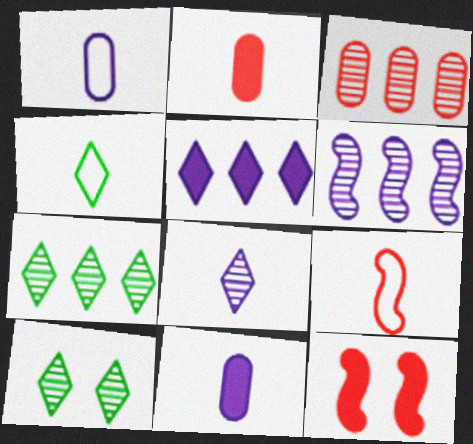[[1, 4, 9], 
[1, 7, 12], 
[3, 6, 7]]